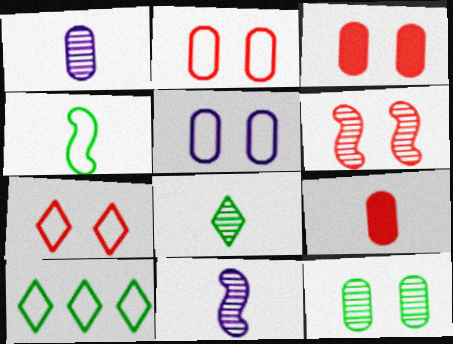[[3, 5, 12], 
[3, 6, 7], 
[3, 10, 11]]